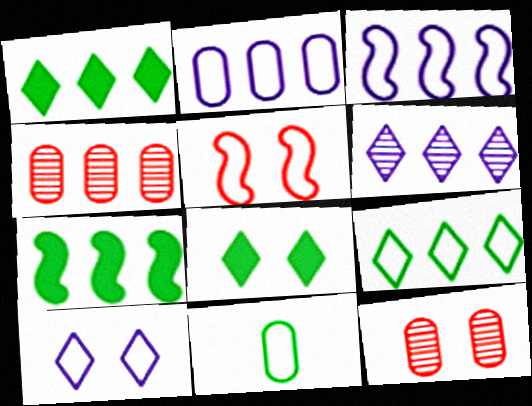[[1, 3, 4]]